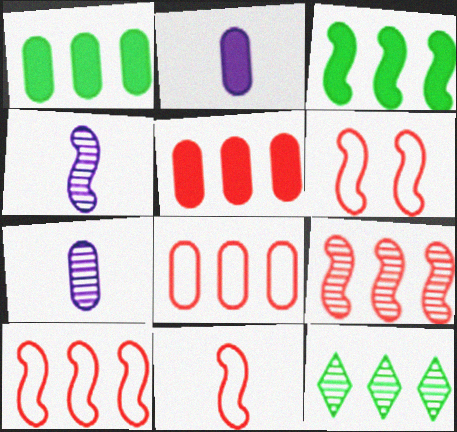[[2, 6, 12], 
[3, 4, 6], 
[6, 10, 11]]